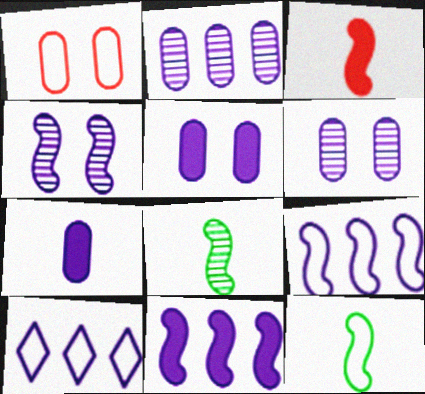[[1, 10, 12], 
[2, 10, 11], 
[4, 7, 10]]